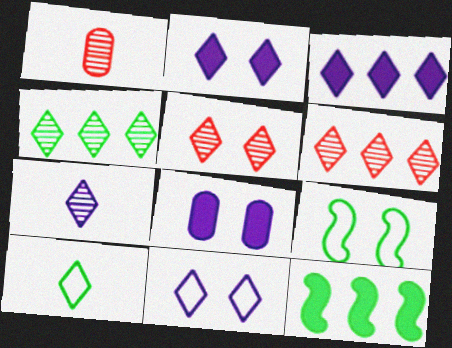[[1, 3, 9], 
[1, 11, 12], 
[2, 6, 10], 
[3, 5, 10], 
[3, 7, 11], 
[4, 5, 7], 
[5, 8, 9]]